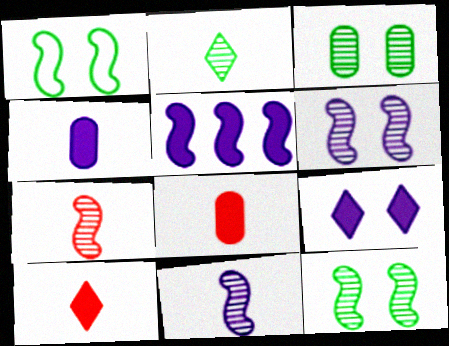[[1, 5, 7], 
[4, 5, 9]]